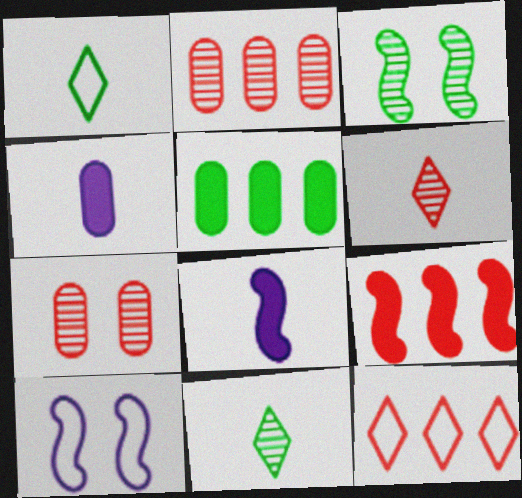[[1, 3, 5], 
[2, 9, 12], 
[3, 4, 12], 
[5, 6, 10]]